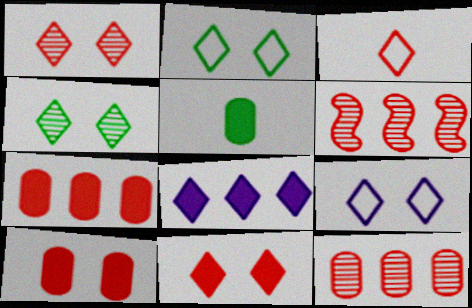[[3, 4, 8], 
[3, 6, 10], 
[4, 9, 11], 
[5, 6, 9]]